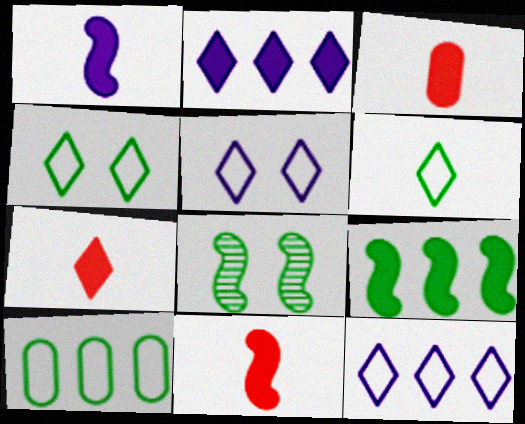[[3, 7, 11], 
[3, 8, 12]]